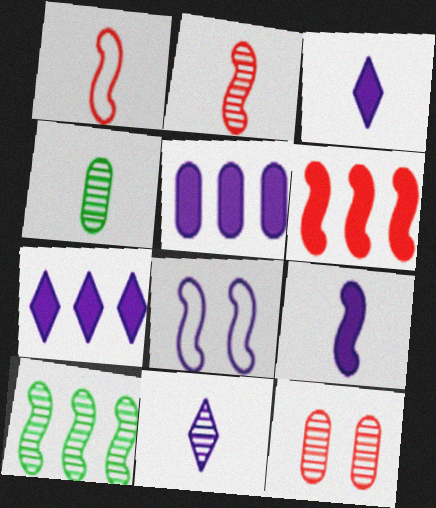[[1, 3, 4], 
[2, 4, 11], 
[5, 8, 11], 
[10, 11, 12]]